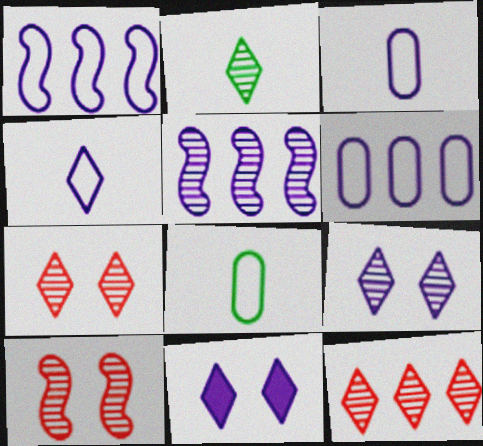[[2, 9, 12], 
[3, 5, 11]]